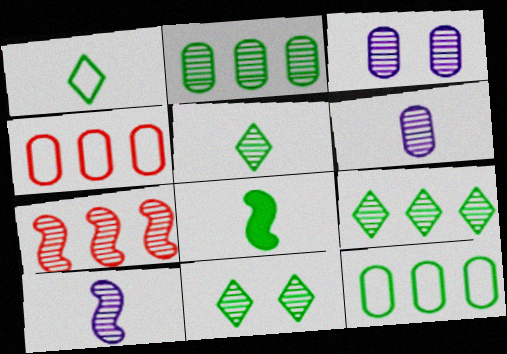[[3, 5, 7], 
[5, 9, 11], 
[6, 7, 11], 
[8, 11, 12]]